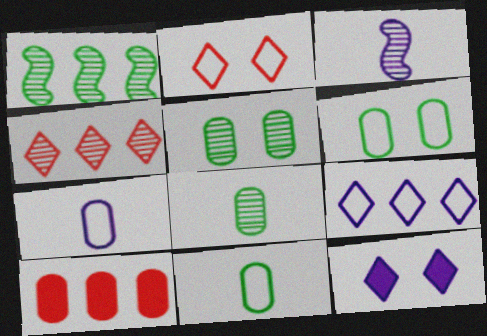[[1, 9, 10], 
[3, 4, 5], 
[5, 7, 10]]